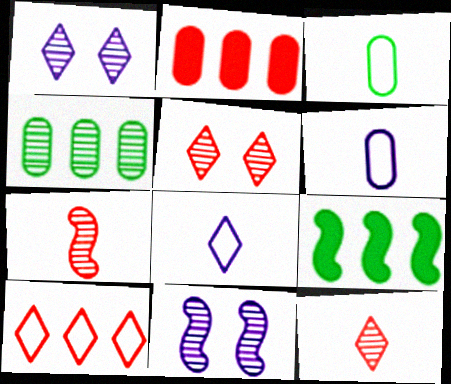[[1, 4, 7], 
[4, 11, 12], 
[5, 6, 9]]